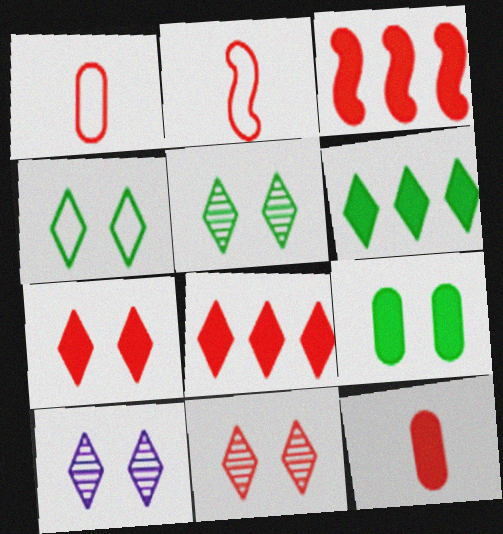[[1, 3, 11], 
[3, 7, 12], 
[4, 7, 10], 
[5, 10, 11]]